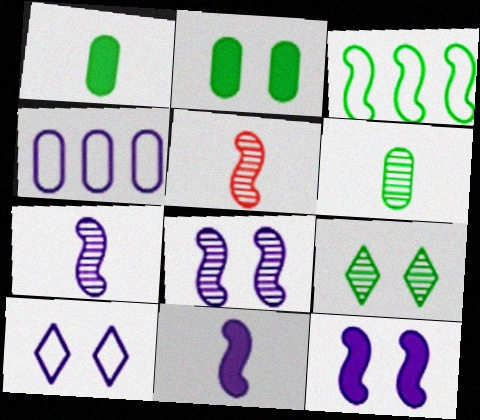[[1, 3, 9], 
[3, 5, 12]]